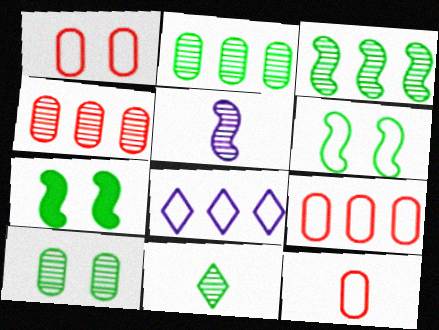[[1, 9, 12], 
[3, 10, 11], 
[6, 8, 12]]